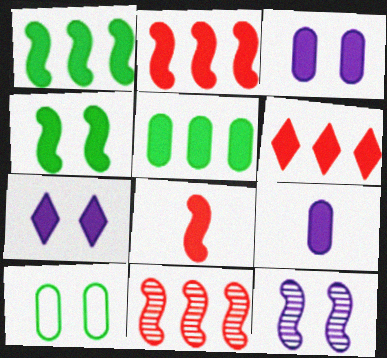[[4, 6, 9], 
[5, 7, 8]]